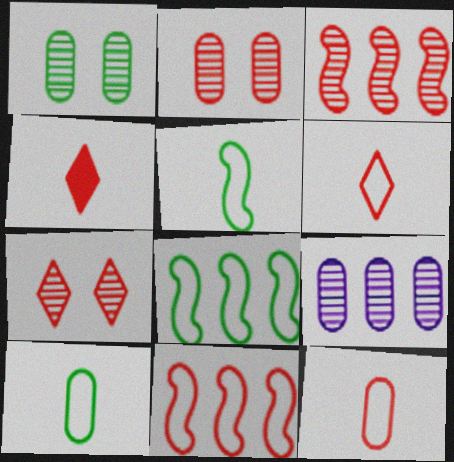[[2, 4, 11]]